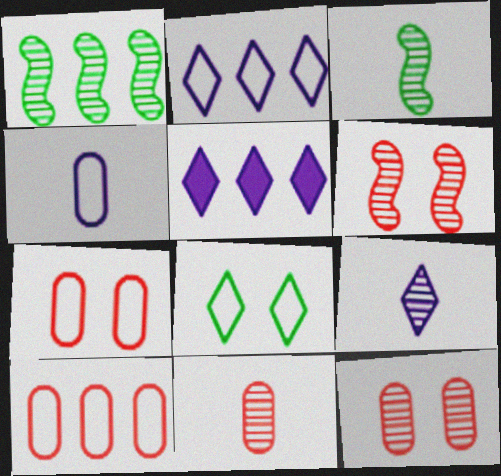[[1, 5, 10], 
[1, 9, 12], 
[3, 5, 7], 
[3, 9, 11]]